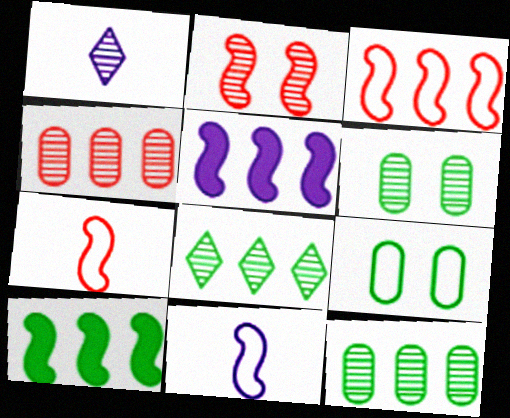[[1, 2, 12], 
[2, 10, 11]]